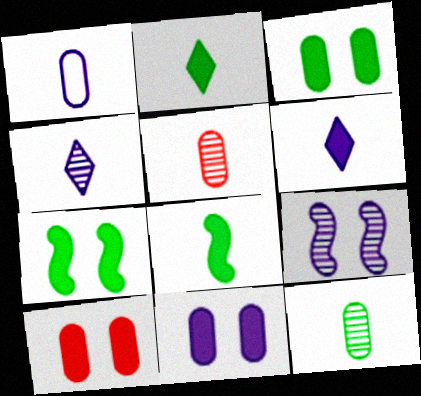[[3, 10, 11]]